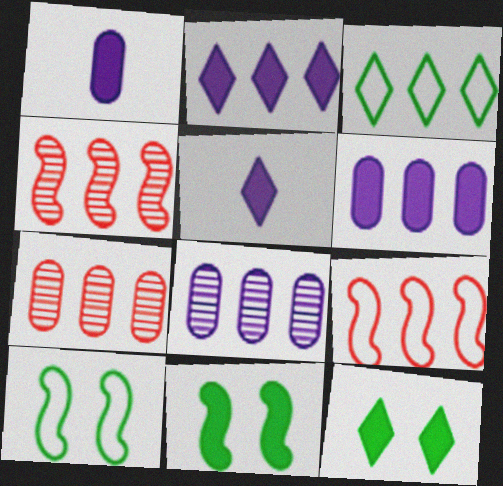[[3, 4, 6], 
[5, 7, 10]]